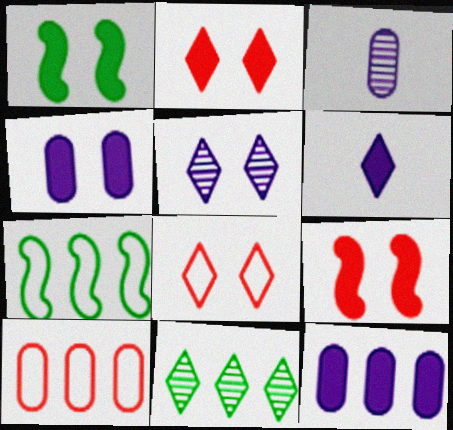[[1, 2, 4], 
[2, 3, 7], 
[6, 8, 11]]